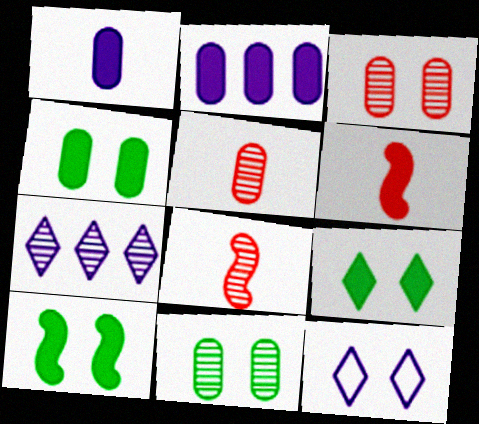[[2, 6, 9], 
[3, 10, 12], 
[4, 9, 10], 
[7, 8, 11]]